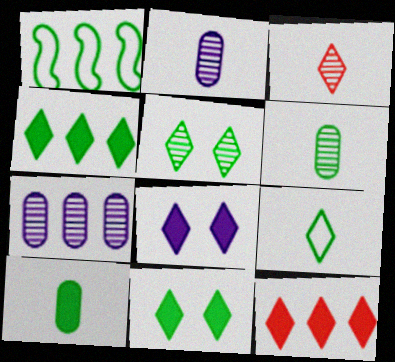[[1, 5, 10], 
[1, 6, 11], 
[1, 7, 12], 
[4, 5, 9]]